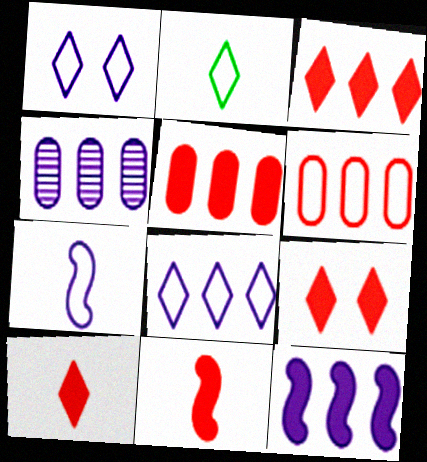[[3, 9, 10], 
[4, 8, 12], 
[5, 9, 11]]